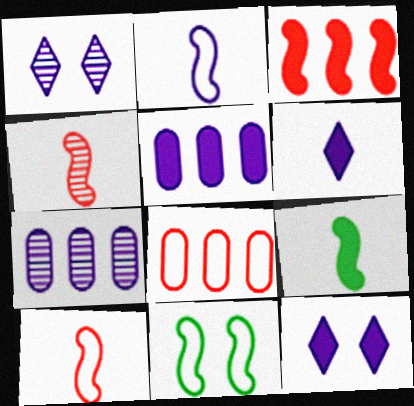[[1, 2, 5], 
[1, 8, 9], 
[2, 4, 9], 
[2, 7, 12]]